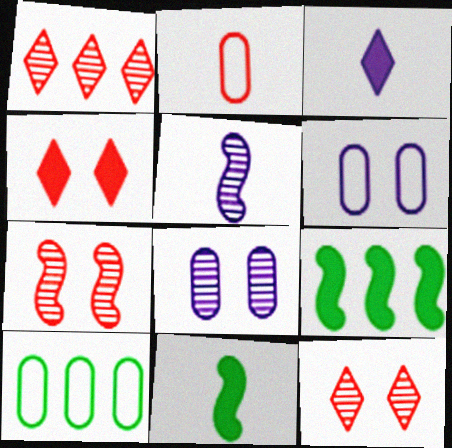[[1, 6, 11], 
[2, 6, 10], 
[3, 7, 10], 
[4, 5, 10]]